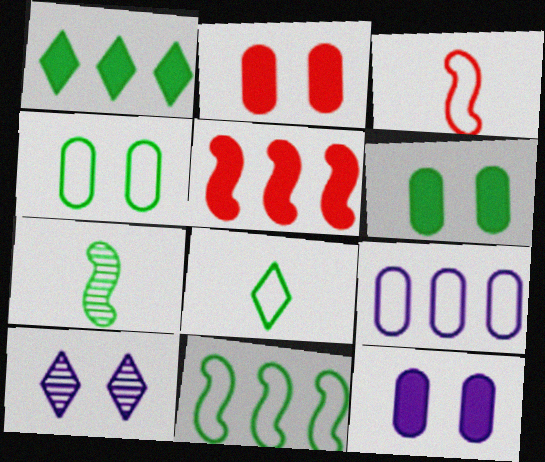[[1, 4, 7], 
[2, 6, 12], 
[4, 8, 11]]